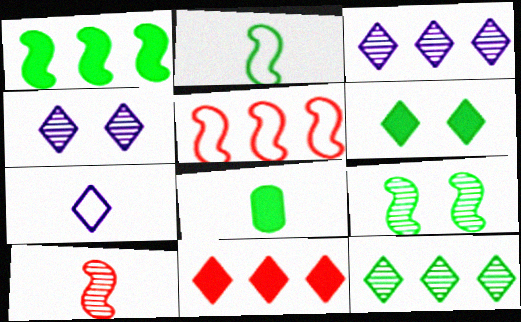[[1, 2, 9], 
[1, 6, 8], 
[4, 5, 8], 
[7, 8, 10]]